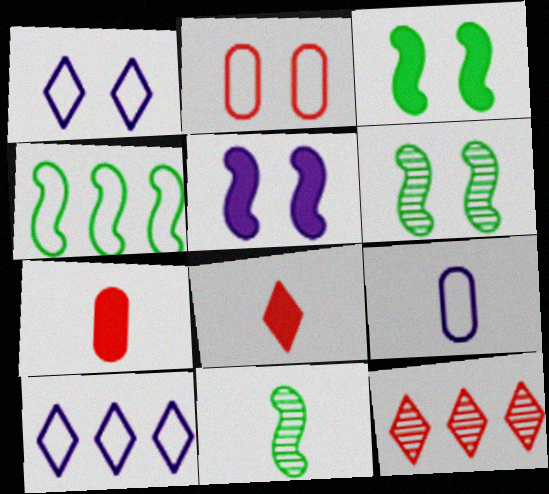[[3, 4, 11], 
[3, 9, 12], 
[6, 7, 10], 
[8, 9, 11]]